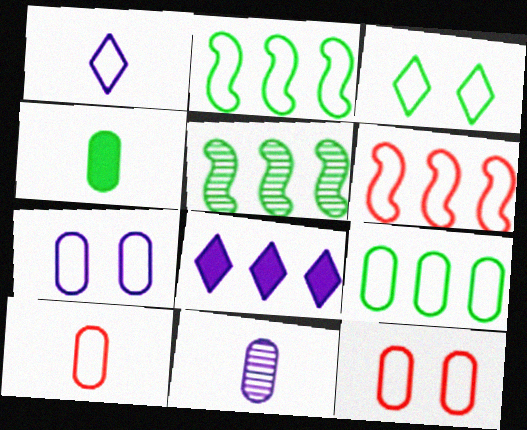[[1, 2, 12], 
[3, 4, 5], 
[4, 10, 11], 
[7, 9, 10]]